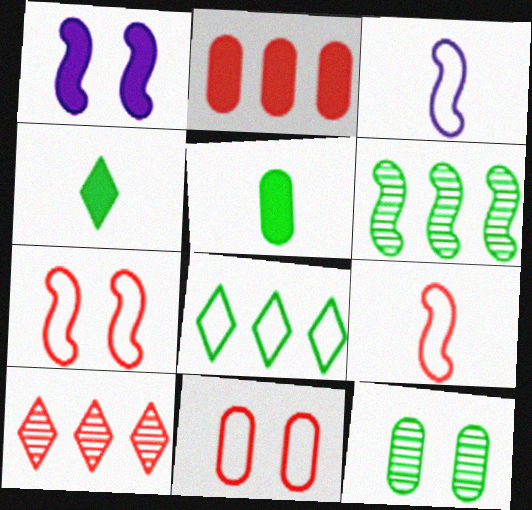[[1, 2, 4], 
[1, 6, 9], 
[3, 8, 11]]